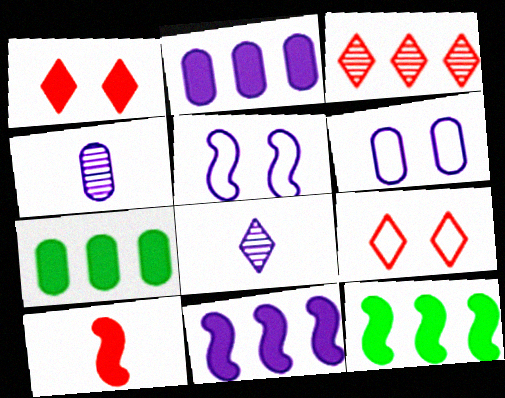[[2, 4, 6], 
[2, 5, 8], 
[4, 9, 12], 
[6, 8, 11]]